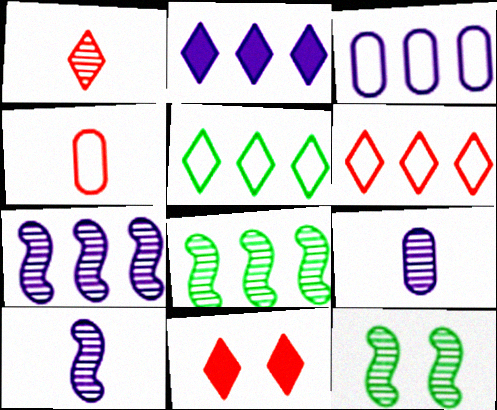[[1, 6, 11], 
[2, 3, 7], 
[2, 4, 12]]